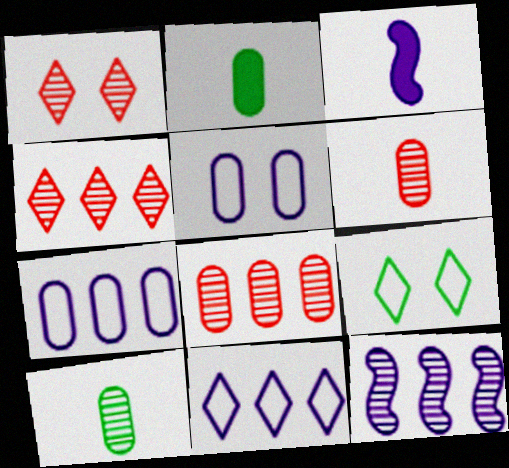[[1, 10, 12], 
[2, 5, 8], 
[3, 8, 9]]